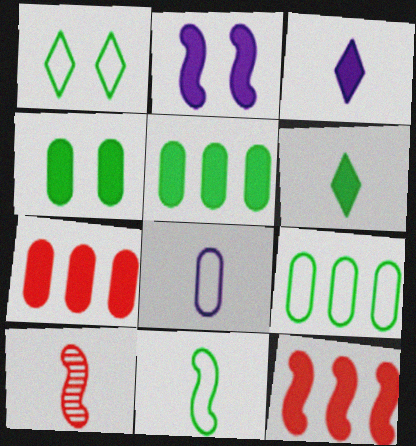[[1, 9, 11], 
[2, 6, 7], 
[3, 4, 12], 
[6, 8, 10]]